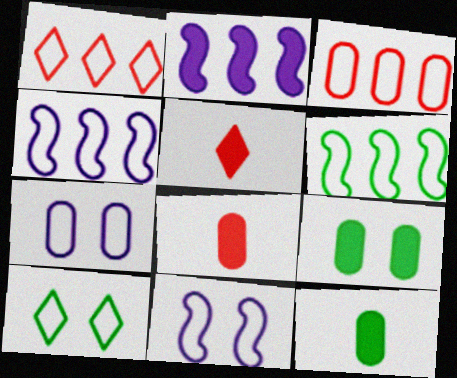[[2, 5, 9]]